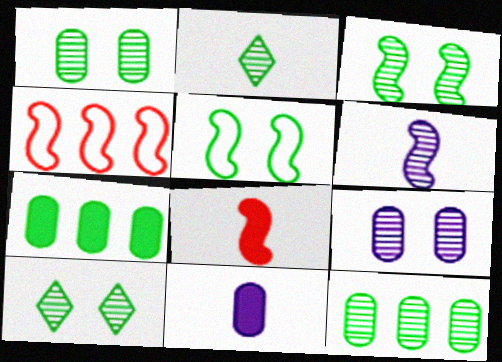[[1, 3, 10], 
[2, 3, 12], 
[2, 5, 7], 
[4, 10, 11]]